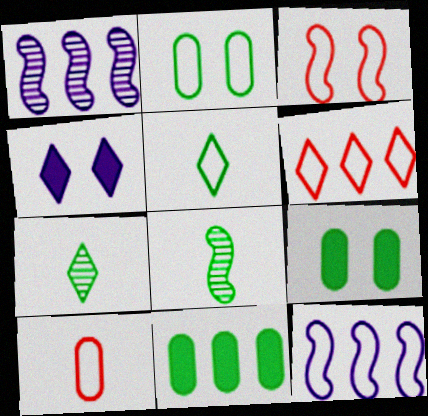[[1, 6, 11], 
[3, 6, 10], 
[4, 6, 7]]